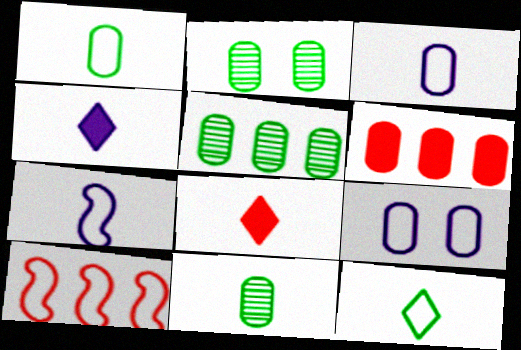[[2, 3, 6], 
[2, 4, 10], 
[2, 5, 11], 
[6, 9, 11], 
[7, 8, 11], 
[9, 10, 12]]